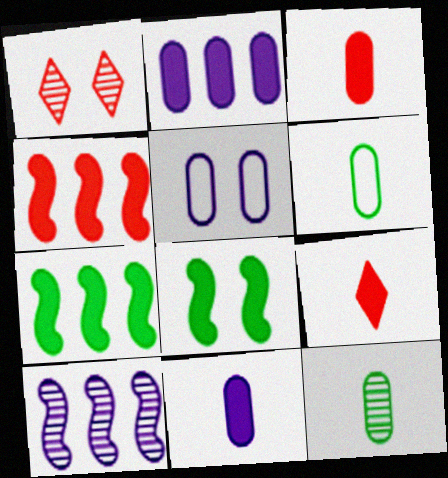[[1, 5, 8], 
[1, 10, 12], 
[2, 8, 9]]